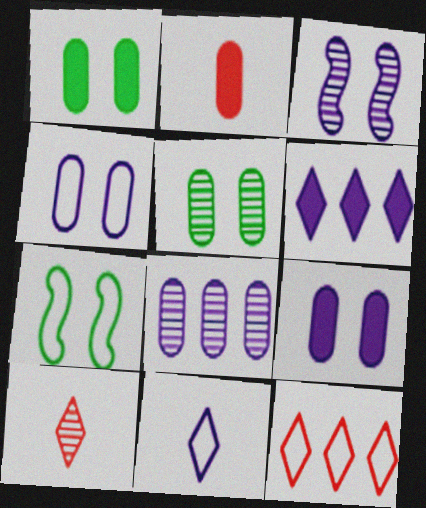[]